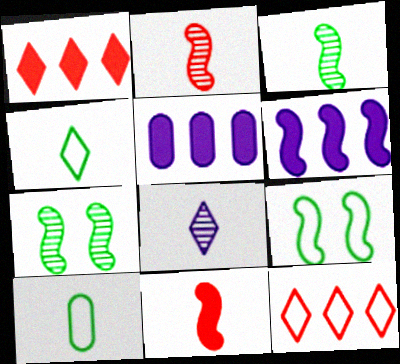[[2, 6, 9], 
[8, 10, 11]]